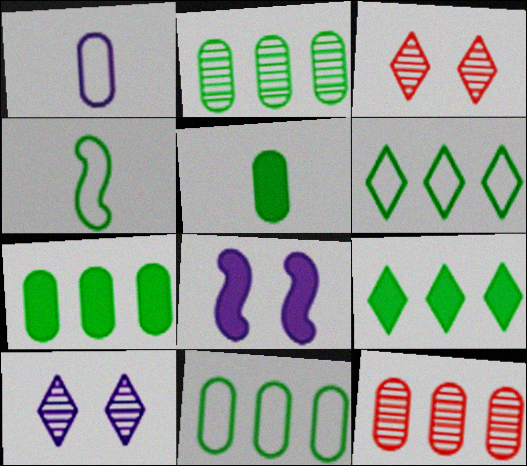[[2, 7, 11]]